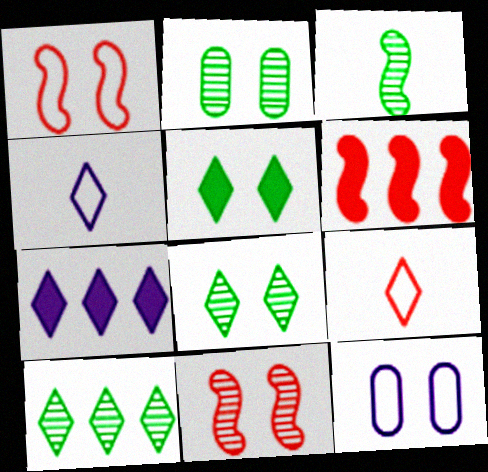[[2, 3, 10], 
[2, 4, 6], 
[5, 11, 12], 
[7, 8, 9]]